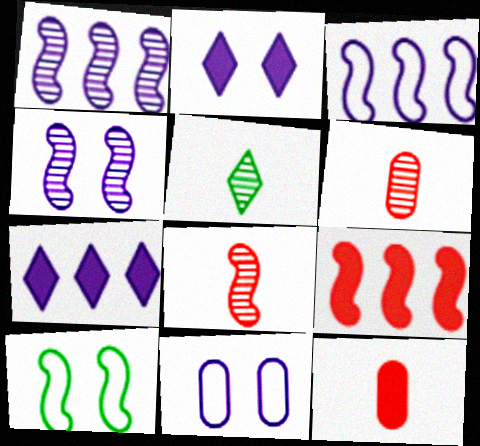[[2, 4, 11], 
[5, 9, 11], 
[6, 7, 10]]